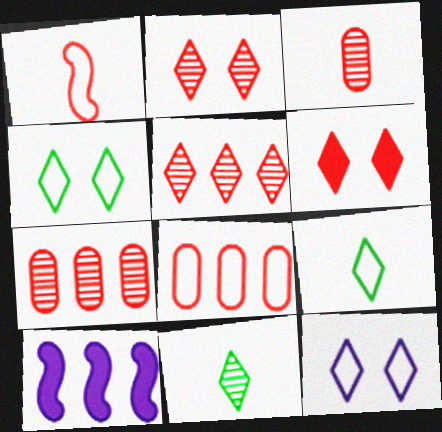[[1, 6, 7], 
[3, 4, 10]]